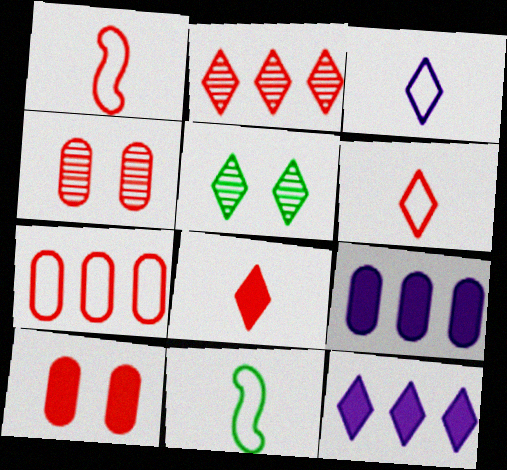[[1, 2, 10], 
[1, 5, 9], 
[4, 11, 12], 
[5, 6, 12]]